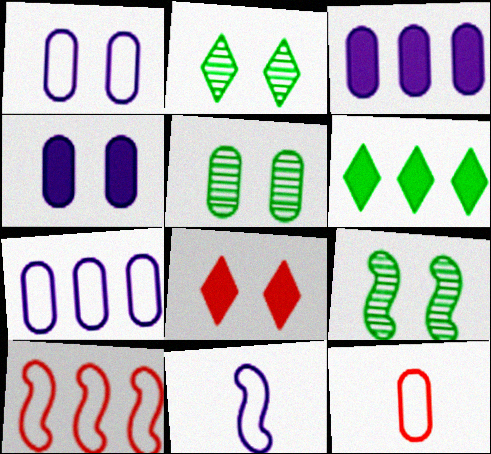[[1, 8, 9], 
[2, 5, 9], 
[3, 5, 12]]